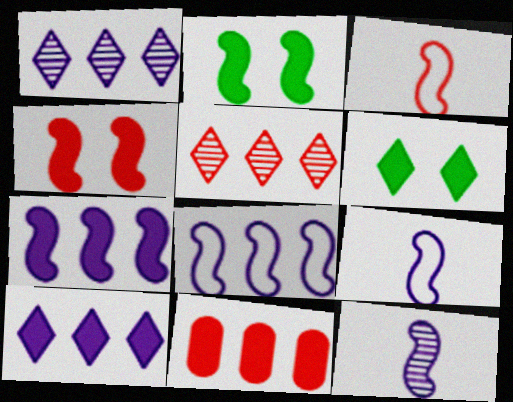[]